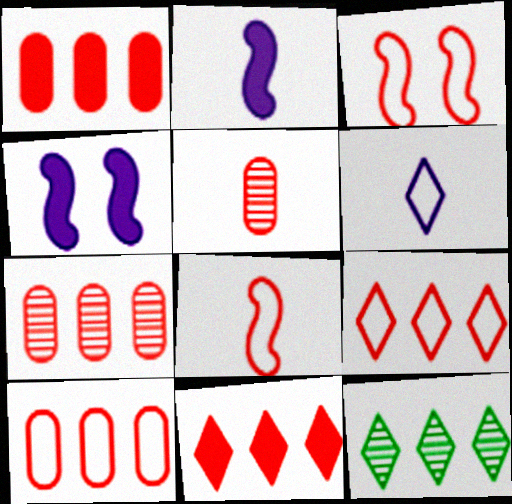[[1, 7, 10], 
[3, 5, 11]]